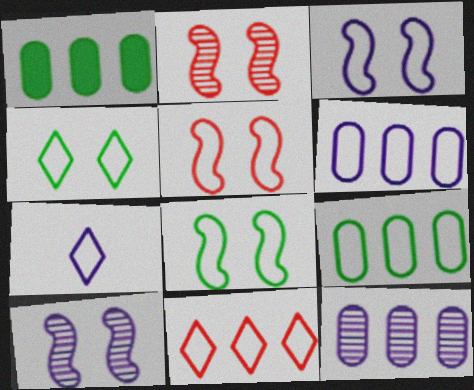[[1, 2, 7], 
[3, 5, 8], 
[3, 6, 7], 
[4, 7, 11], 
[5, 7, 9]]